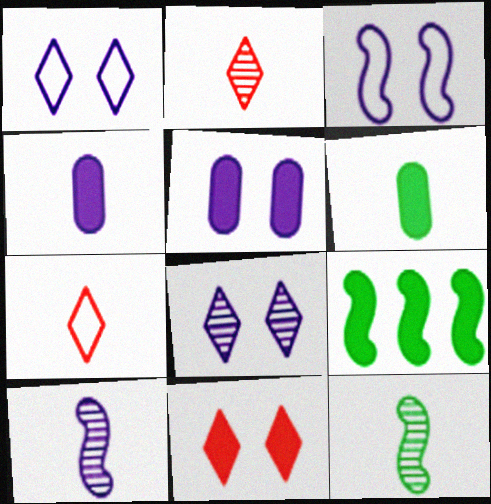[[3, 5, 8], 
[4, 7, 12], 
[4, 9, 11], 
[6, 7, 10]]